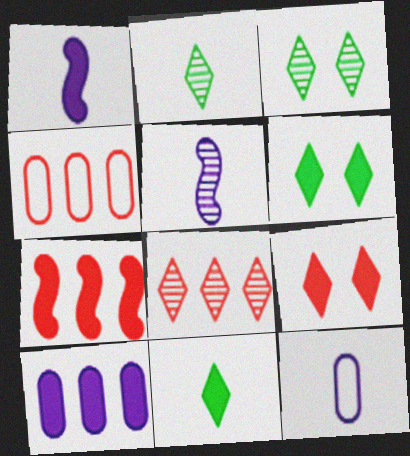[[1, 3, 4], 
[3, 7, 12], 
[4, 5, 6], 
[4, 7, 8]]